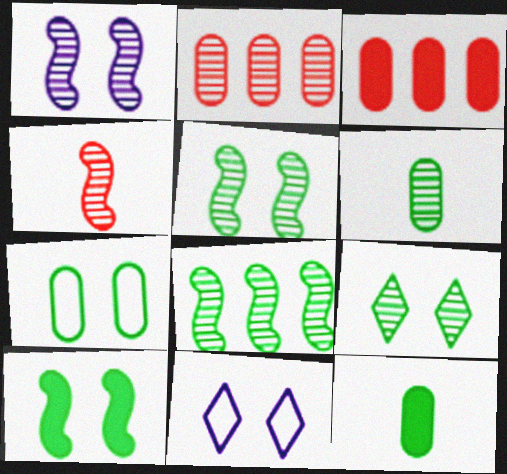[[1, 4, 8], 
[6, 8, 9], 
[7, 9, 10]]